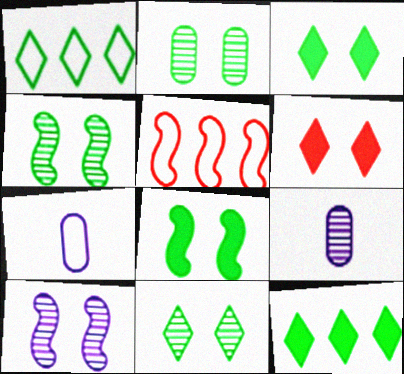[[2, 4, 11], 
[3, 5, 9]]